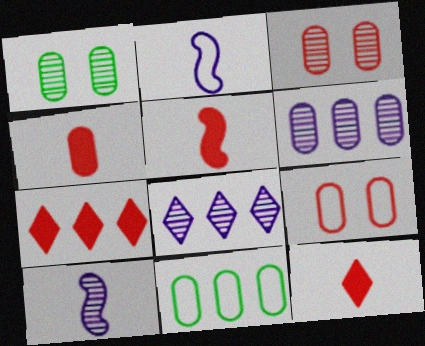[[1, 2, 7], 
[4, 5, 12]]